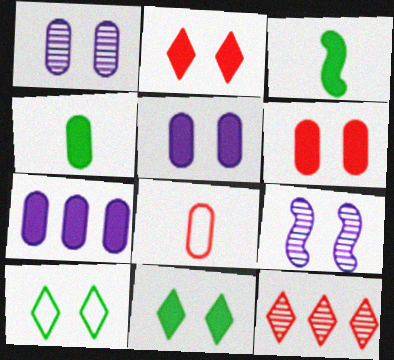[[2, 3, 7], 
[4, 6, 7], 
[6, 9, 10]]